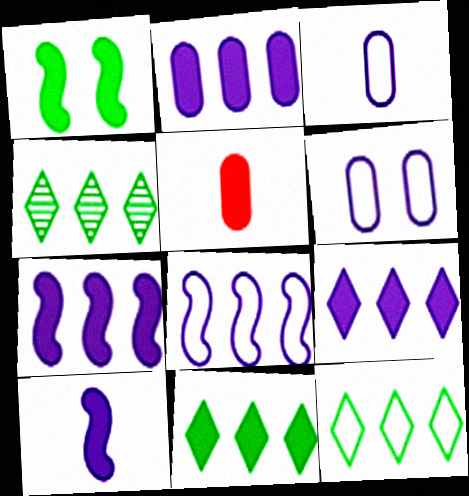[[1, 5, 9], 
[2, 7, 9], 
[4, 11, 12]]